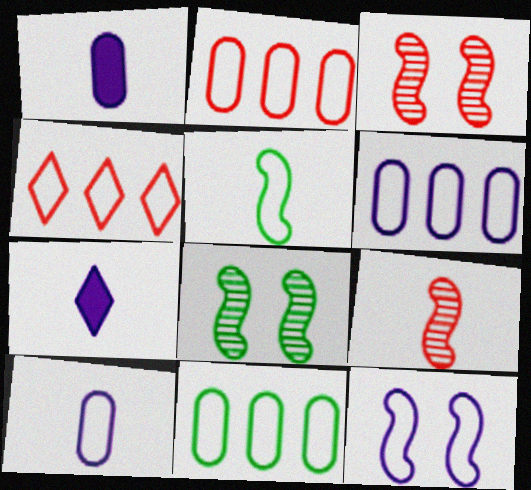[[1, 4, 8], 
[2, 6, 11], 
[2, 7, 8], 
[3, 7, 11]]